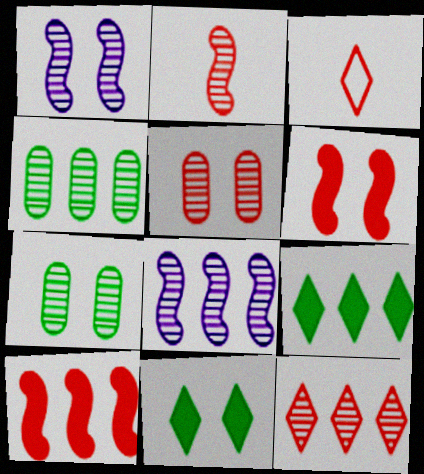[[2, 5, 12], 
[3, 5, 10], 
[4, 8, 12]]